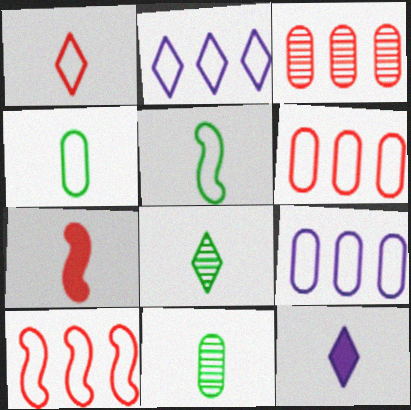[[1, 8, 12]]